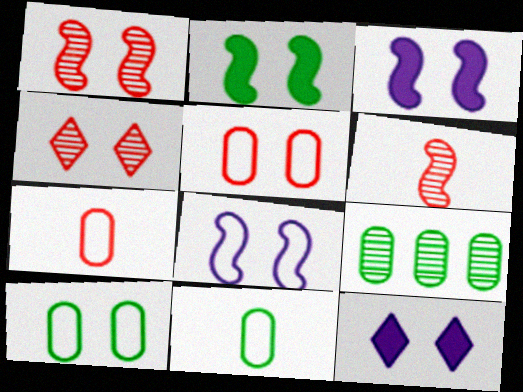[[1, 2, 8], 
[1, 10, 12], 
[3, 4, 10]]